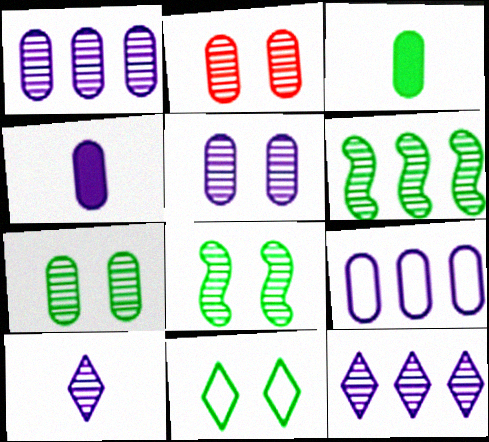[[2, 3, 9], 
[2, 5, 7], 
[2, 6, 10], 
[3, 6, 11], 
[4, 5, 9]]